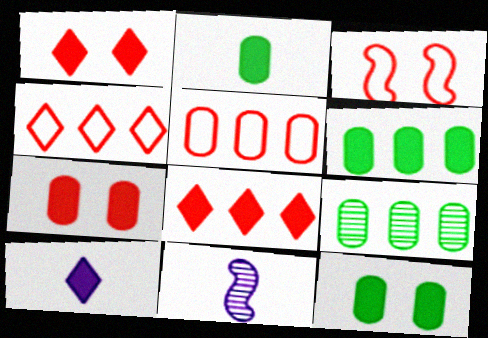[[2, 6, 12], 
[3, 9, 10], 
[4, 11, 12]]